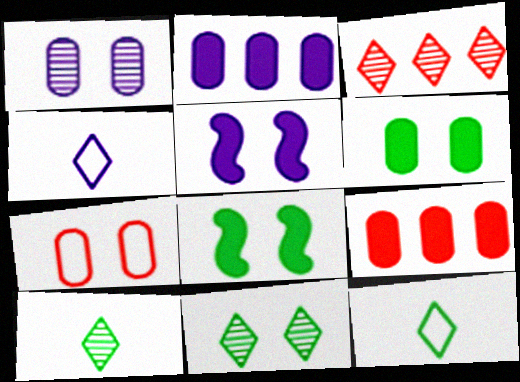[[1, 6, 7], 
[5, 7, 11]]